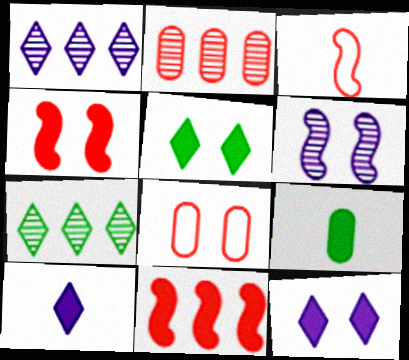[[5, 6, 8], 
[9, 11, 12]]